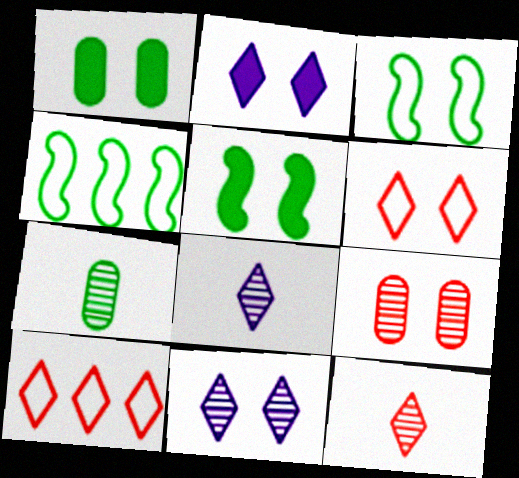[[2, 3, 9]]